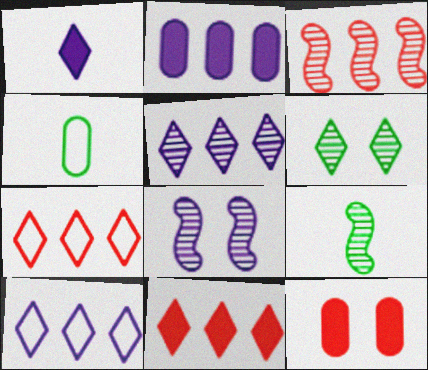[[1, 6, 7], 
[3, 8, 9], 
[4, 8, 11], 
[9, 10, 12]]